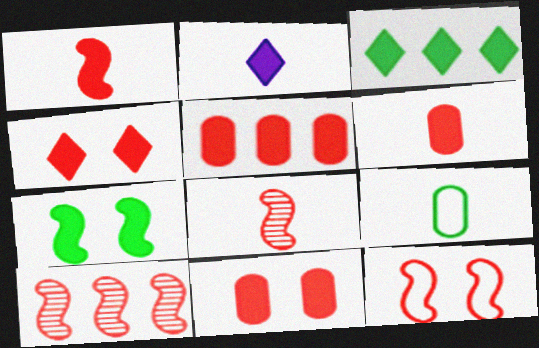[[1, 4, 5], 
[1, 10, 12], 
[2, 3, 4], 
[2, 5, 7], 
[2, 8, 9], 
[5, 6, 11]]